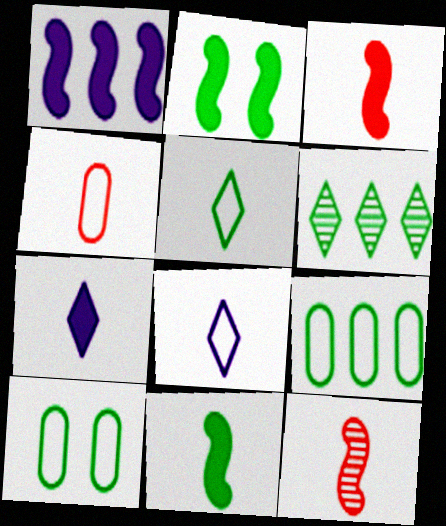[[1, 2, 3], 
[6, 10, 11]]